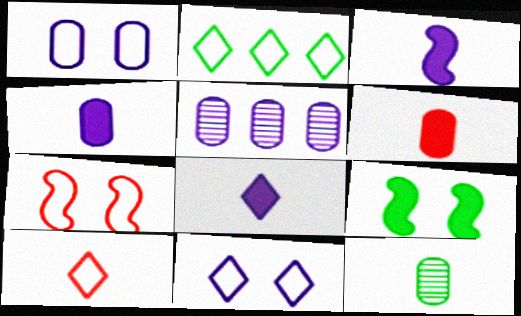[[1, 4, 5], 
[2, 9, 12], 
[2, 10, 11], 
[3, 4, 8], 
[3, 5, 11], 
[3, 10, 12], 
[5, 9, 10]]